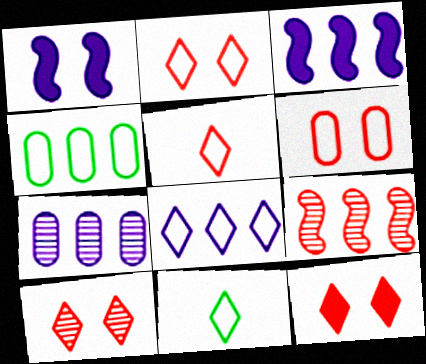[[2, 8, 11], 
[2, 10, 12], 
[3, 7, 8]]